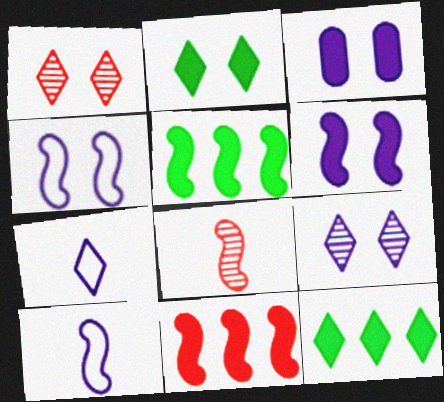[[1, 7, 12], 
[3, 4, 9], 
[4, 5, 8]]